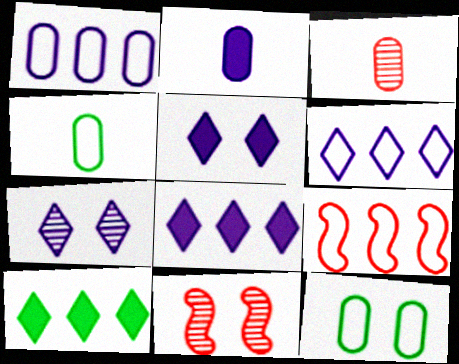[[2, 3, 4], 
[4, 8, 11], 
[5, 11, 12]]